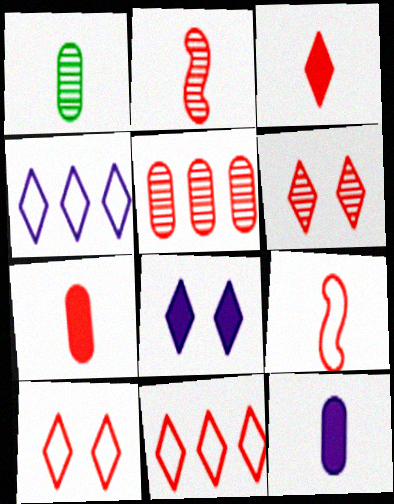[[2, 5, 6], 
[3, 6, 11]]